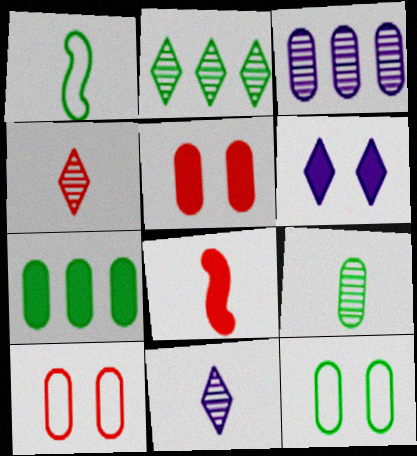[[6, 7, 8], 
[7, 9, 12]]